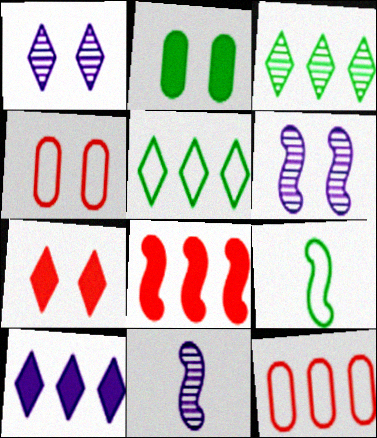[[2, 3, 9], 
[6, 8, 9]]